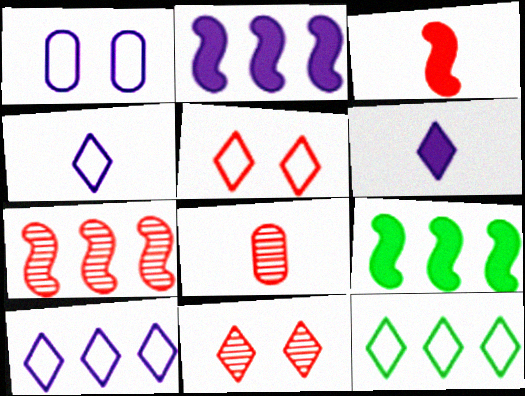[[4, 5, 12], 
[6, 11, 12], 
[7, 8, 11]]